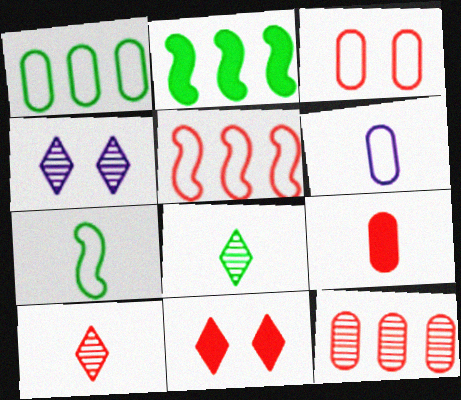[[1, 3, 6], 
[3, 9, 12]]